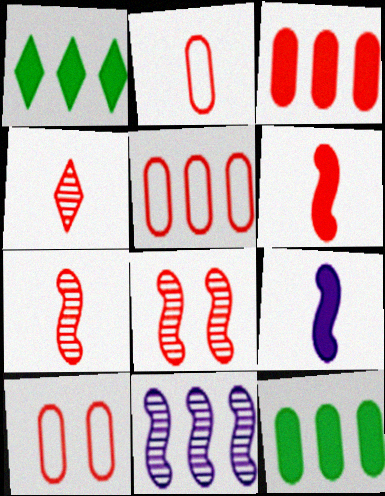[[1, 5, 11], 
[2, 4, 6], 
[2, 5, 10]]